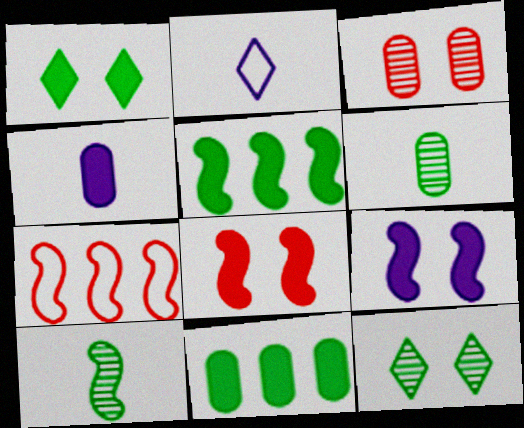[[2, 3, 5], 
[4, 7, 12], 
[7, 9, 10]]